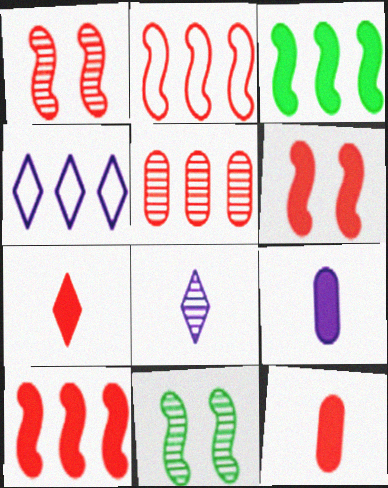[[3, 4, 5], 
[4, 11, 12], 
[5, 8, 11]]